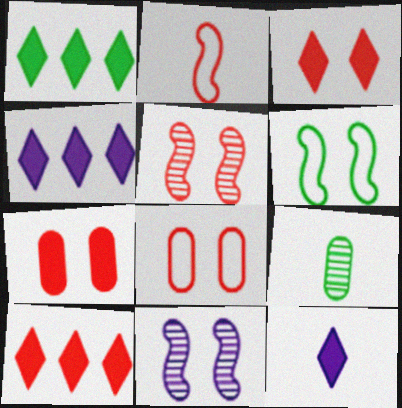[[1, 3, 12], 
[1, 4, 10], 
[1, 6, 9], 
[2, 9, 12], 
[3, 5, 8]]